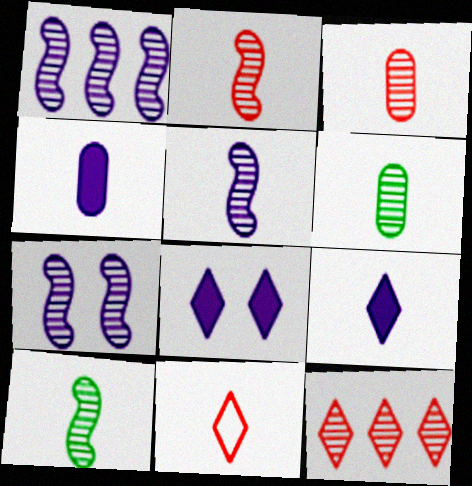[[1, 5, 7], 
[2, 5, 10], 
[4, 10, 11], 
[6, 7, 12]]